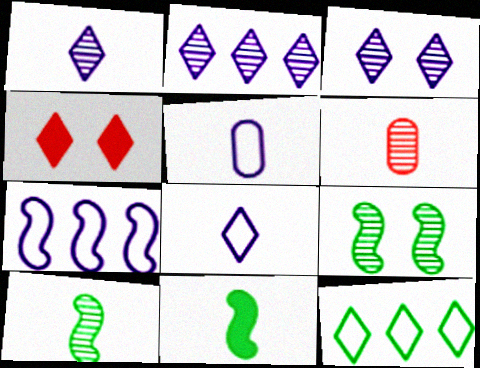[[1, 2, 3], 
[1, 4, 12], 
[1, 6, 10], 
[2, 6, 9], 
[6, 8, 11]]